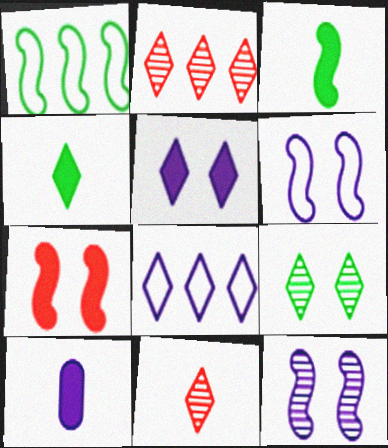[[8, 10, 12]]